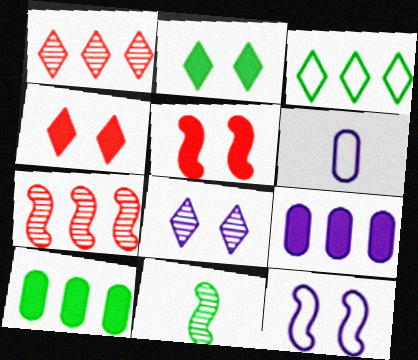[[2, 6, 7], 
[3, 7, 9]]